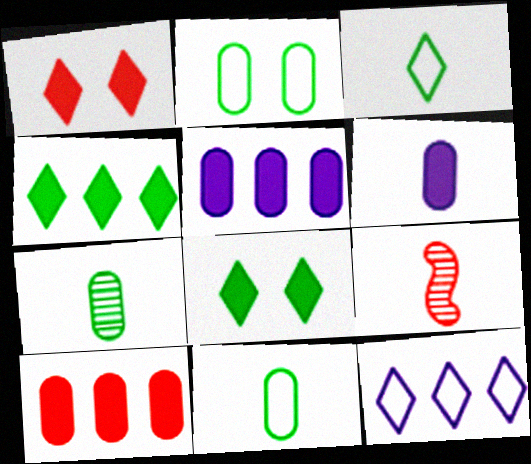[[3, 6, 9]]